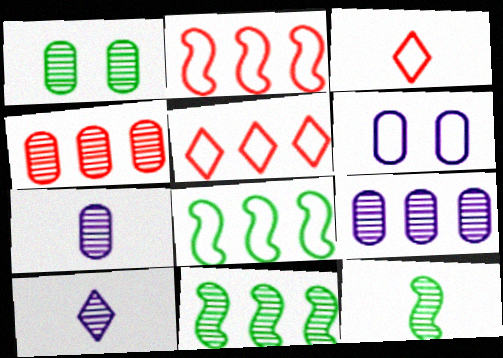[[1, 4, 7], 
[3, 6, 8]]